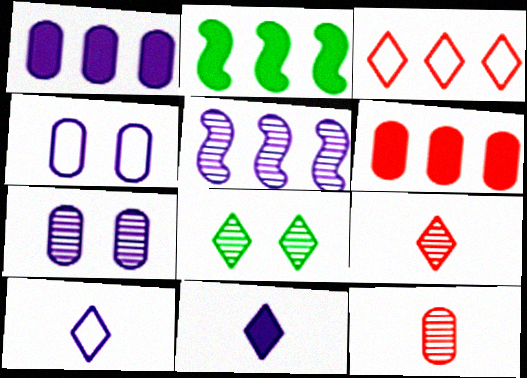[[2, 4, 9], 
[3, 8, 11], 
[4, 5, 11], 
[5, 8, 12]]